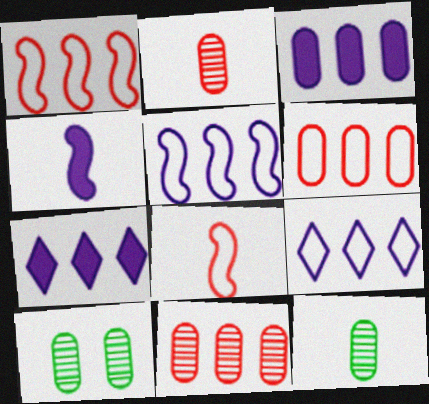[[7, 8, 10]]